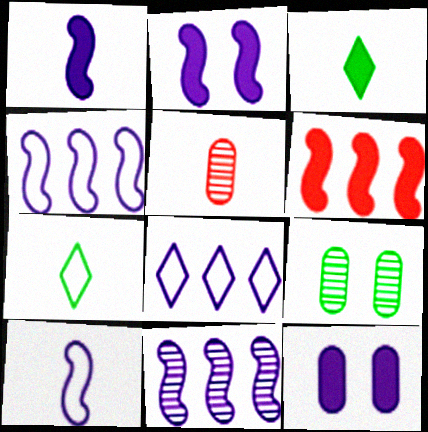[[1, 5, 7], 
[2, 10, 11], 
[3, 5, 10], 
[3, 6, 12]]